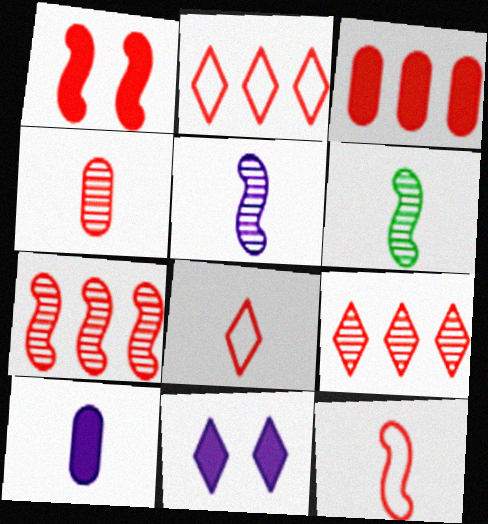[[1, 2, 4], 
[1, 7, 12], 
[2, 3, 7], 
[6, 8, 10]]